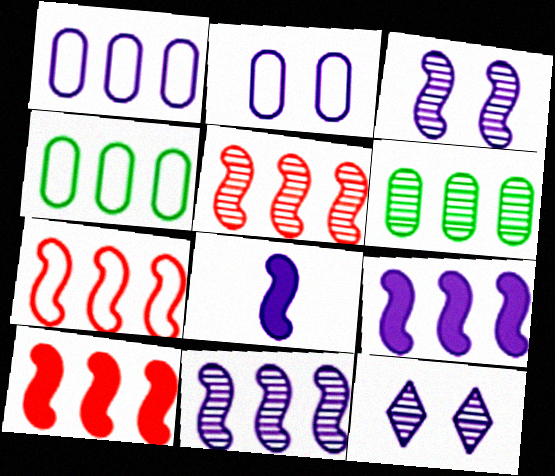[[1, 8, 12], 
[5, 7, 10]]